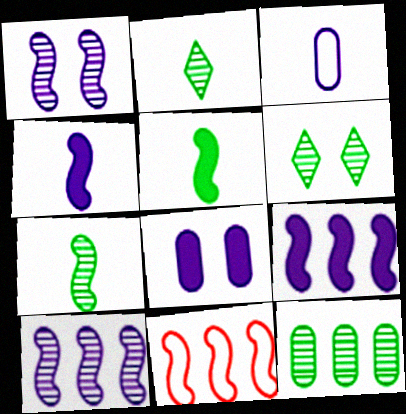[[1, 5, 11], 
[2, 8, 11], 
[6, 7, 12]]